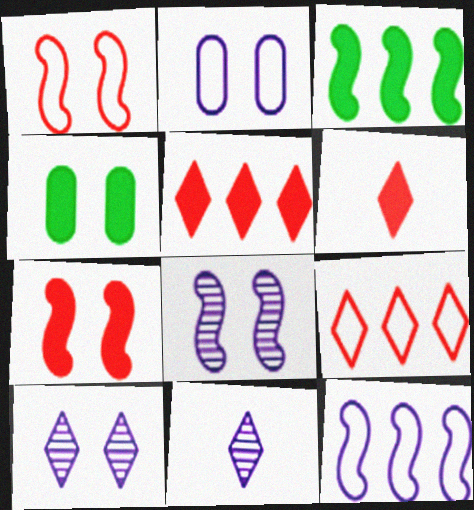[[1, 4, 10]]